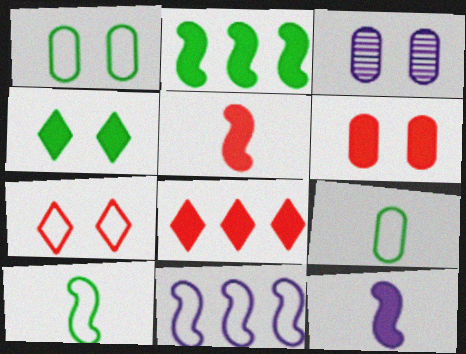[[1, 3, 6], 
[3, 8, 10], 
[5, 6, 8], 
[7, 9, 11]]